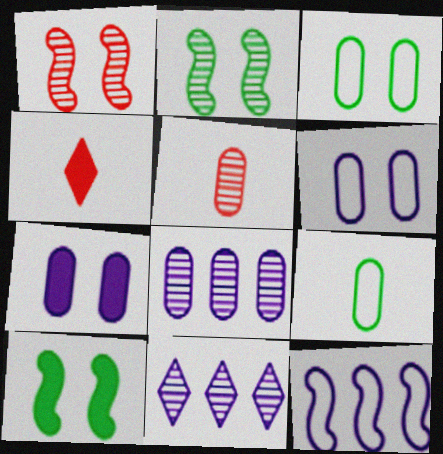[[2, 5, 11]]